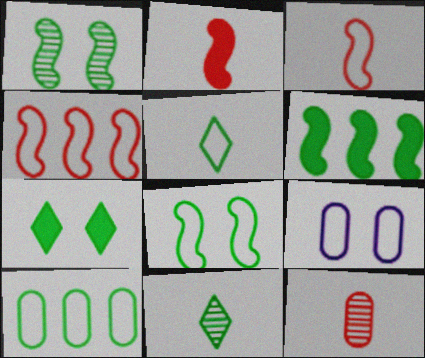[[4, 5, 9], 
[5, 8, 10]]